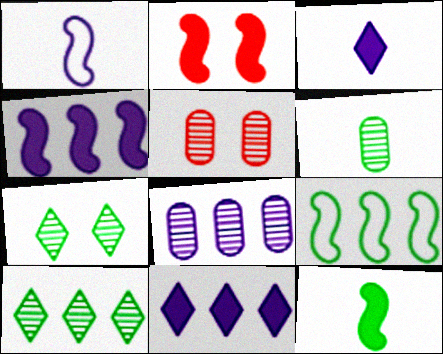[[2, 4, 12], 
[3, 5, 9], 
[5, 6, 8]]